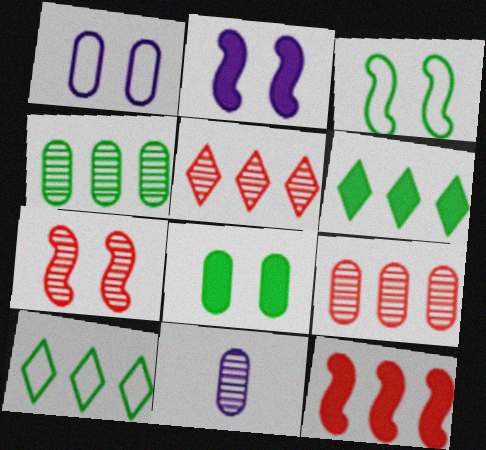[[2, 3, 7]]